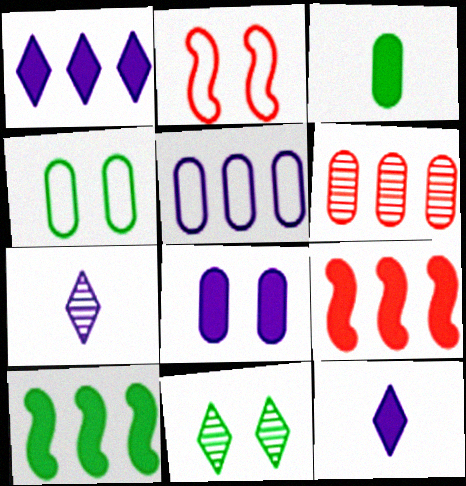[[2, 8, 11], 
[4, 7, 9]]